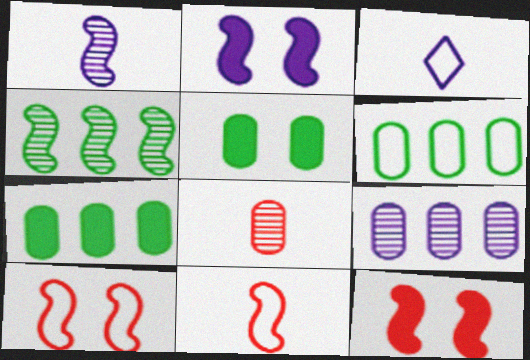[[2, 3, 9], 
[2, 4, 11], 
[3, 6, 10]]